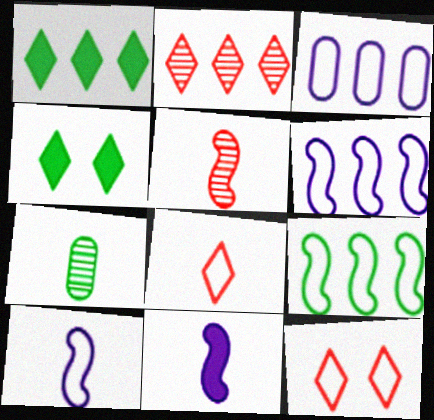[[3, 4, 5], 
[4, 7, 9], 
[7, 8, 11]]